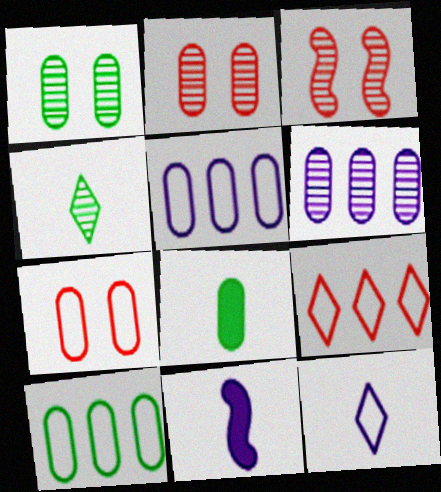[[1, 8, 10], 
[1, 9, 11], 
[2, 5, 8], 
[3, 4, 6], 
[6, 7, 8]]